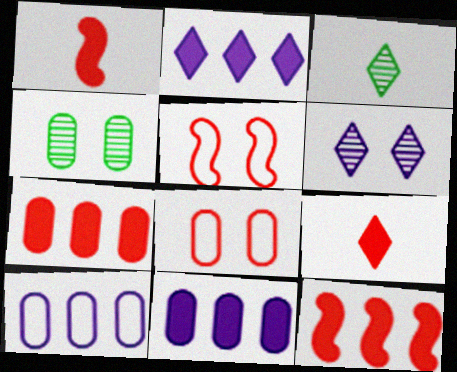[[3, 5, 11]]